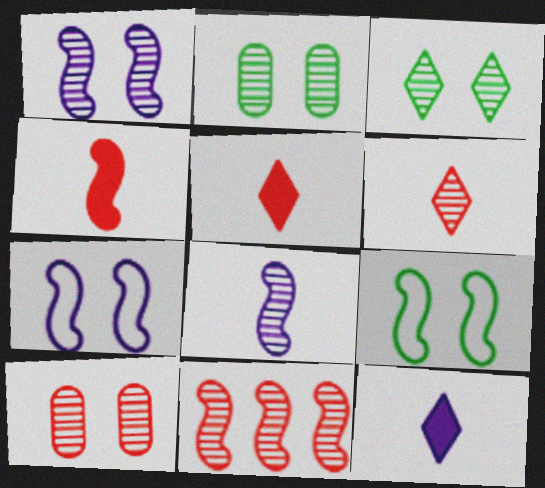[[1, 3, 10], 
[6, 10, 11]]